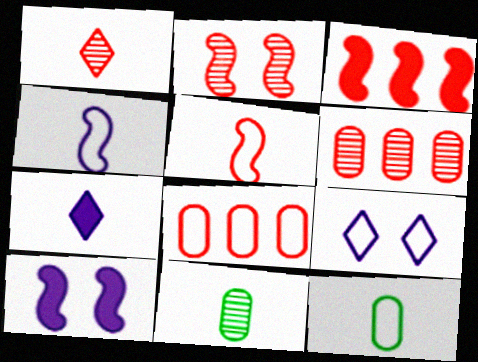[[1, 2, 6], 
[2, 3, 5], 
[3, 9, 11], 
[5, 7, 11]]